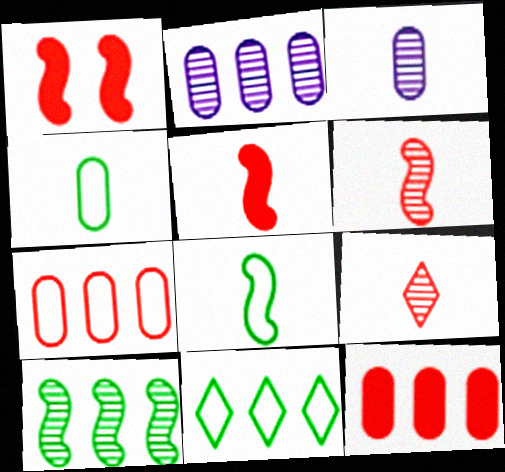[[1, 3, 11], 
[1, 7, 9]]